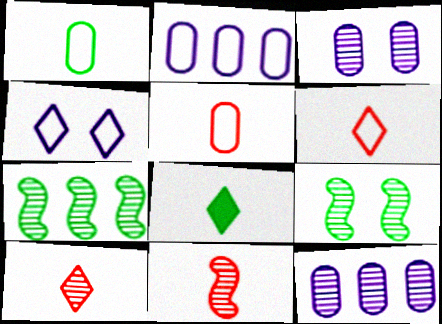[[3, 7, 10], 
[9, 10, 12]]